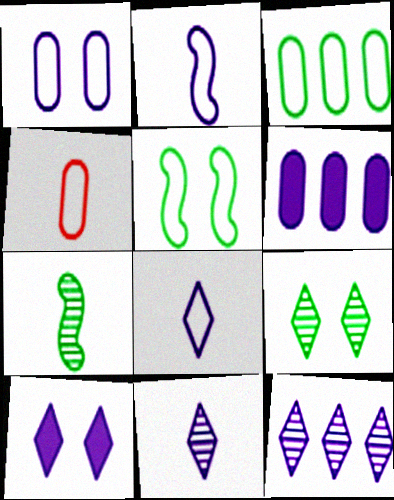[[1, 3, 4], 
[8, 10, 12]]